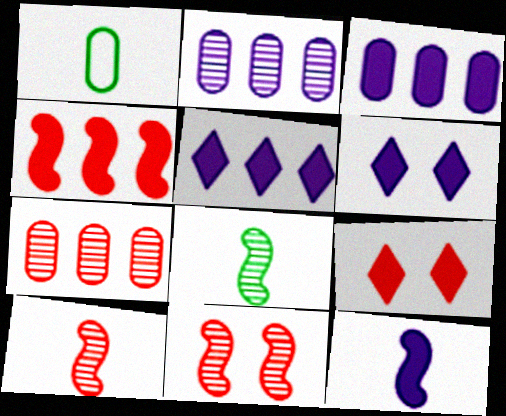[[1, 5, 11], 
[3, 6, 12]]